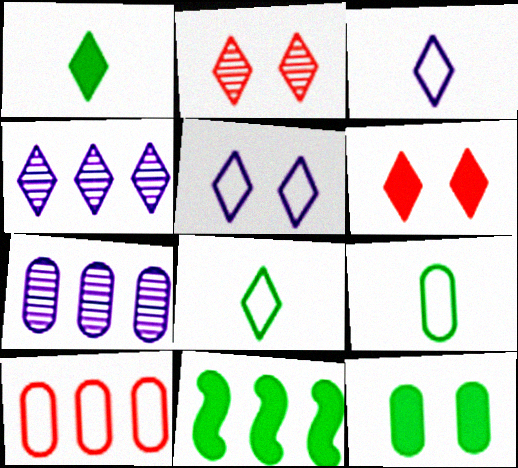[[1, 11, 12], 
[4, 6, 8], 
[4, 10, 11]]